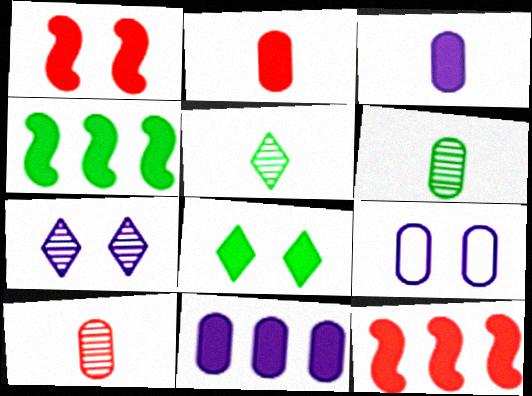[[3, 8, 12], 
[5, 9, 12]]